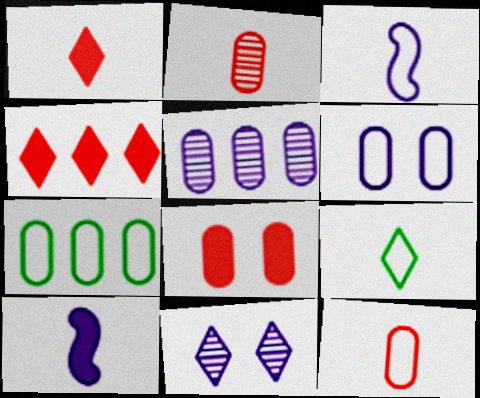[[2, 9, 10], 
[3, 9, 12], 
[4, 9, 11], 
[6, 7, 12]]